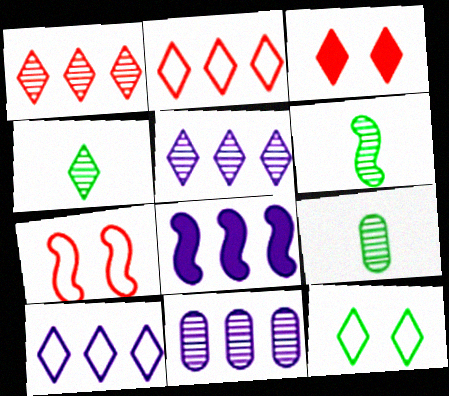[[3, 4, 10], 
[4, 6, 9], 
[6, 7, 8], 
[8, 10, 11]]